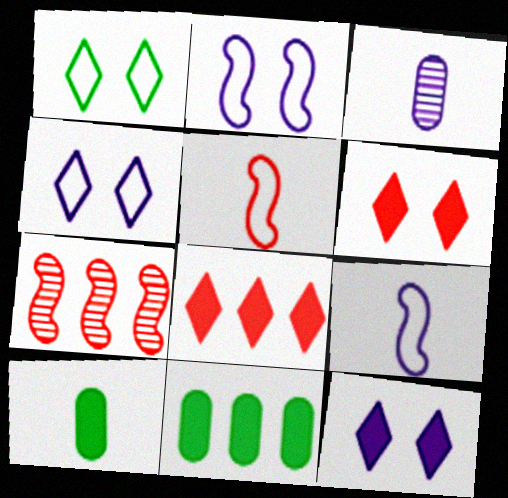[[4, 7, 10]]